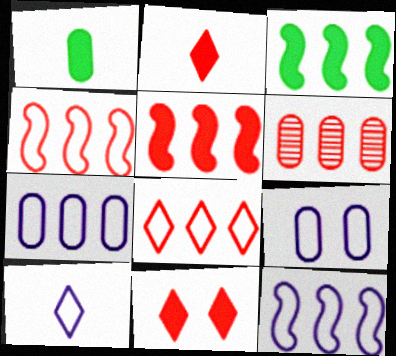[[1, 6, 9], 
[5, 6, 8], 
[9, 10, 12]]